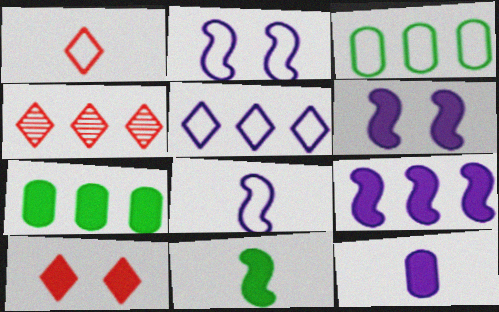[[1, 2, 3], 
[1, 4, 10], 
[3, 4, 9]]